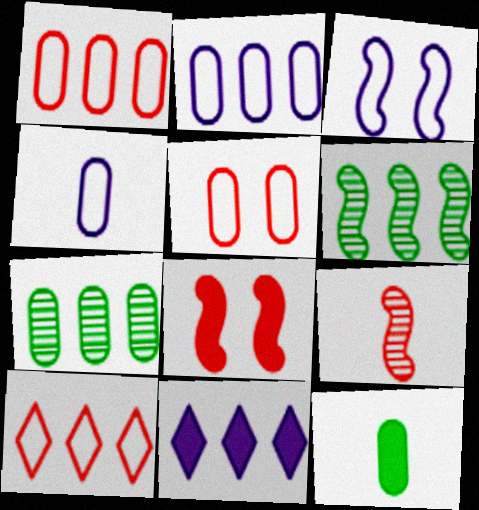[[1, 6, 11], 
[8, 11, 12]]